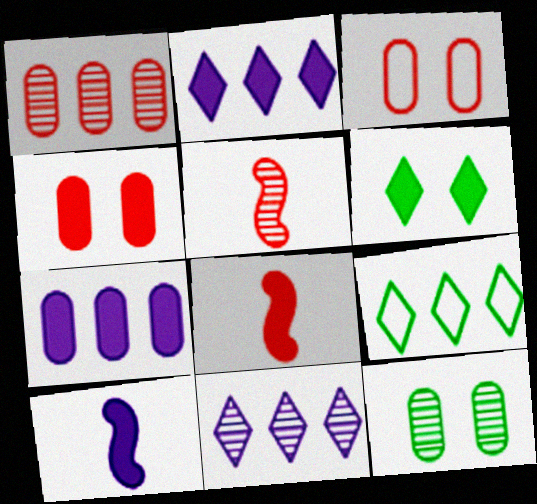[[5, 11, 12], 
[6, 7, 8]]